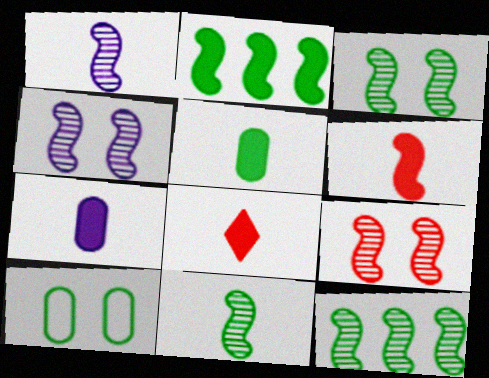[[1, 9, 12], 
[3, 4, 9], 
[3, 11, 12]]